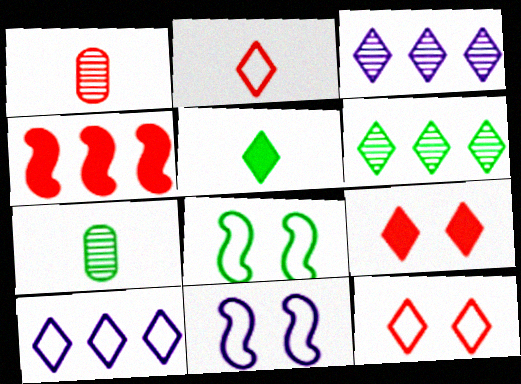[[1, 4, 12], 
[3, 5, 12]]